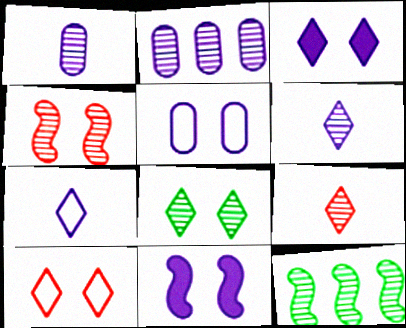[[2, 7, 11], 
[3, 8, 10]]